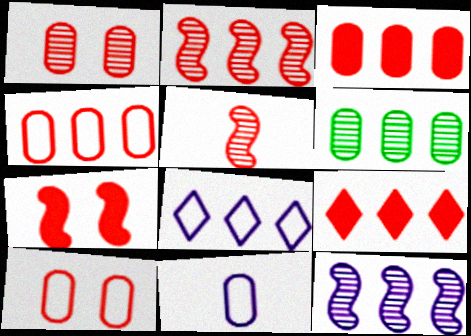[[2, 4, 9], 
[5, 9, 10]]